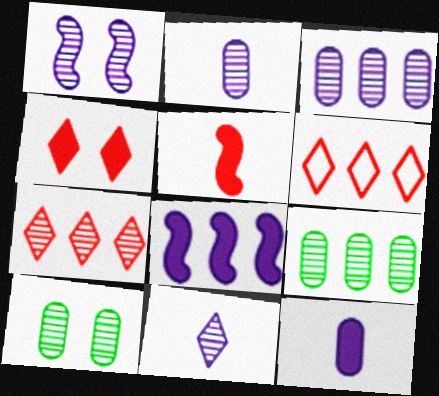[[1, 3, 11], 
[6, 8, 9]]